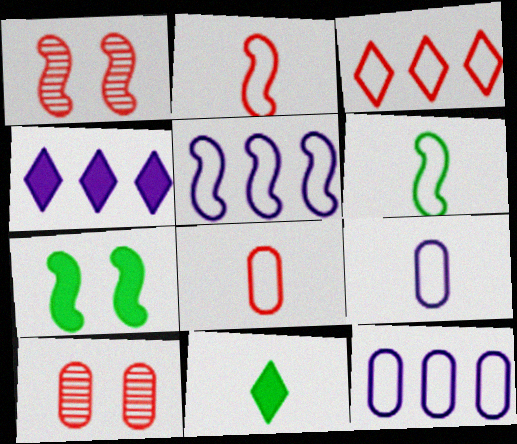[[1, 11, 12], 
[4, 6, 10], 
[5, 10, 11]]